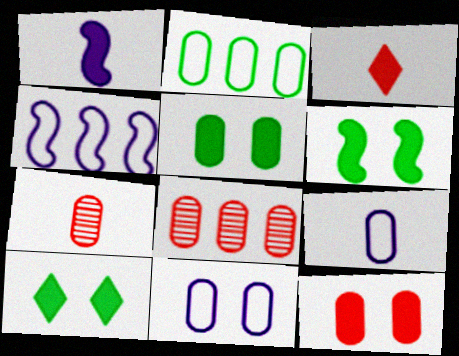[[4, 7, 10], 
[5, 6, 10], 
[5, 8, 9]]